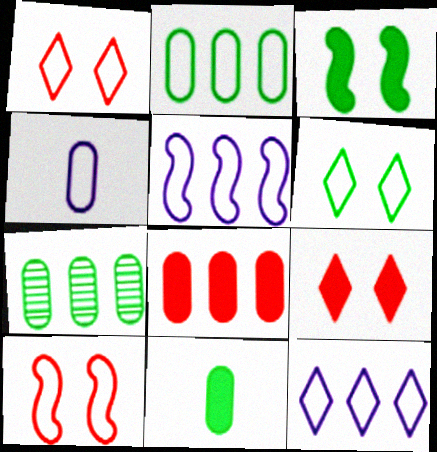[]